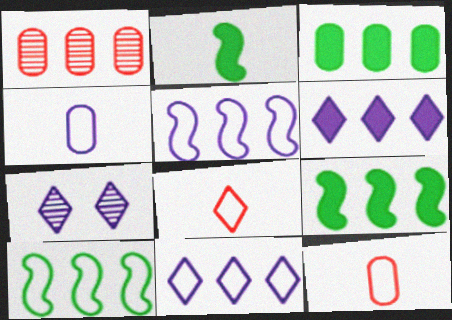[[1, 6, 10], 
[1, 9, 11], 
[7, 9, 12]]